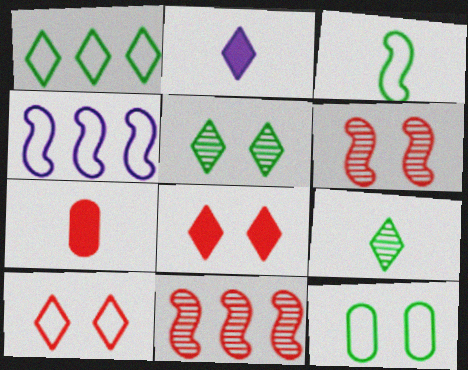[[1, 3, 12], 
[2, 11, 12], 
[4, 5, 7], 
[7, 10, 11]]